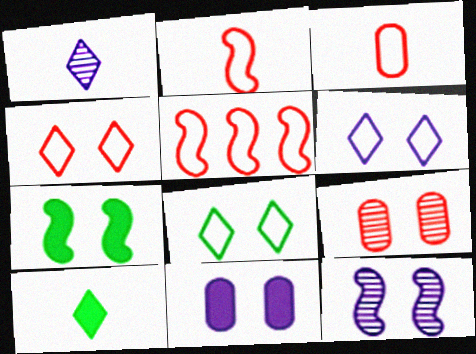[[3, 4, 5], 
[4, 6, 8], 
[6, 7, 9], 
[6, 11, 12]]